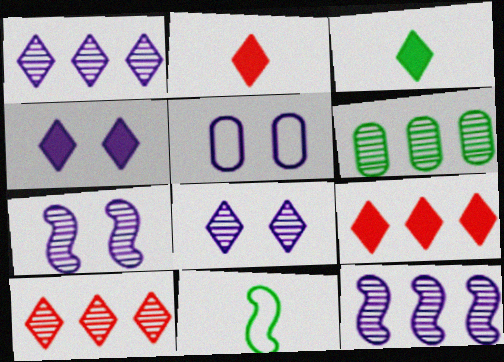[[3, 4, 9], 
[4, 5, 7], 
[6, 10, 12]]